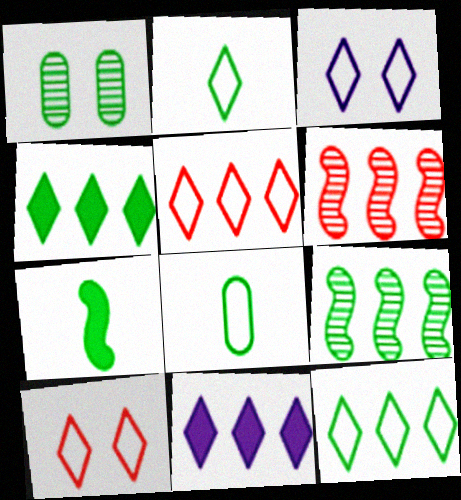[[1, 7, 12], 
[2, 3, 5]]